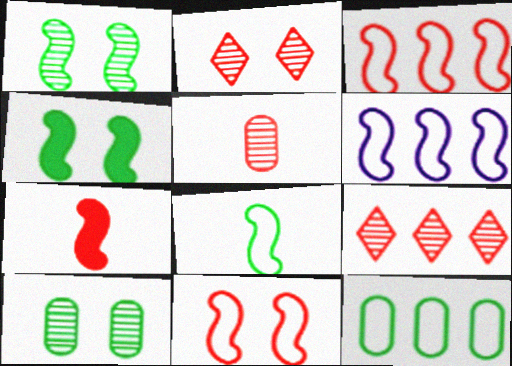[[1, 6, 7], 
[6, 8, 11]]